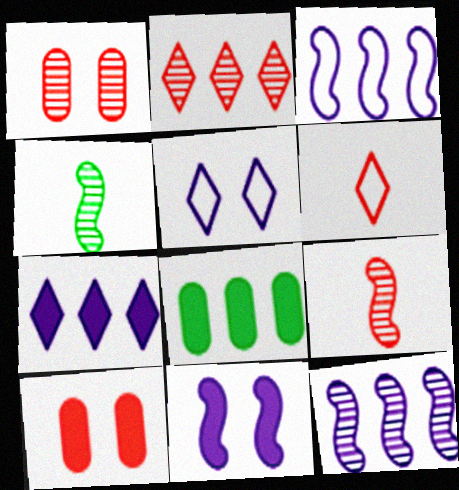[[1, 2, 9], 
[2, 3, 8], 
[5, 8, 9]]